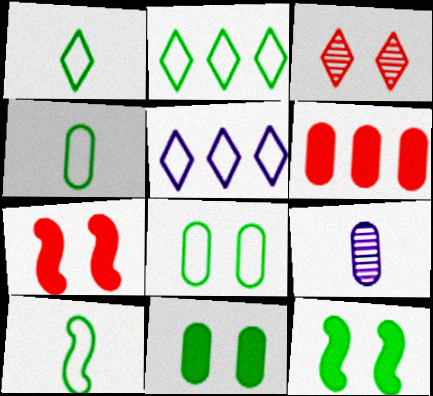[[1, 4, 10], 
[2, 7, 9], 
[2, 8, 10], 
[6, 8, 9]]